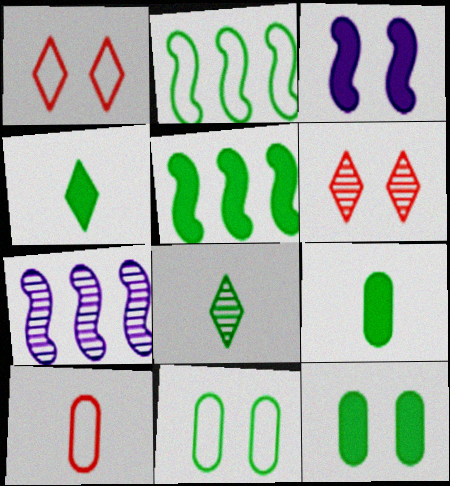[[1, 7, 9], 
[2, 8, 12], 
[3, 6, 11], 
[4, 5, 12], 
[5, 8, 11]]